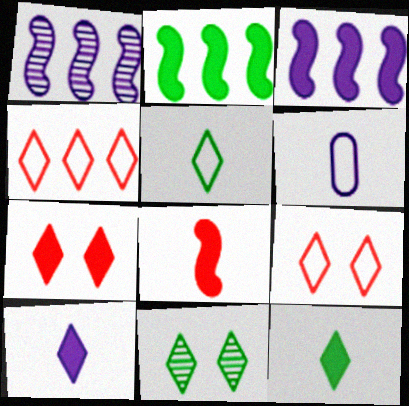[[4, 10, 11]]